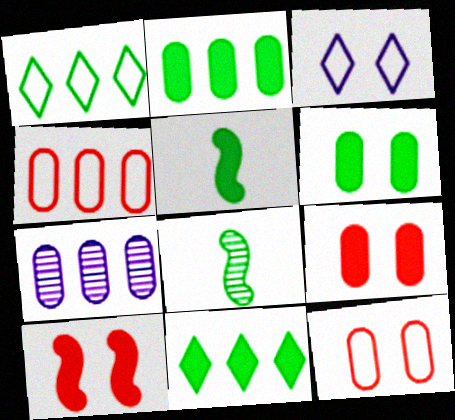[[1, 6, 8], 
[2, 4, 7], 
[5, 6, 11]]